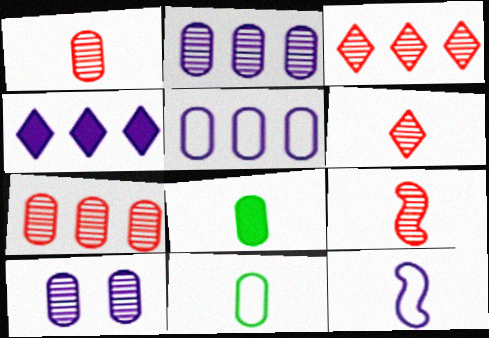[[1, 6, 9], 
[4, 10, 12], 
[6, 8, 12]]